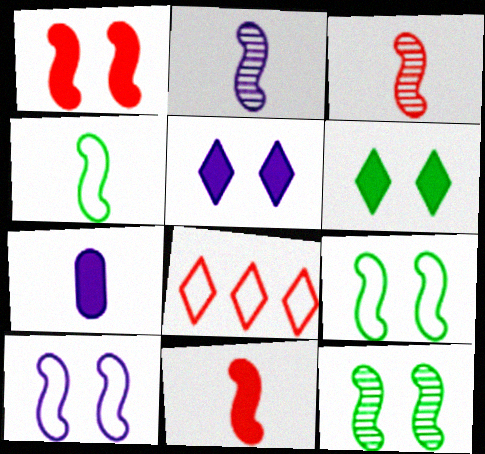[[1, 10, 12], 
[2, 4, 11], 
[7, 8, 12]]